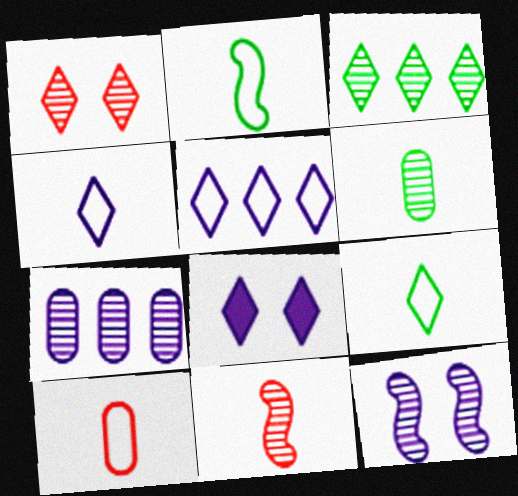[[2, 4, 10]]